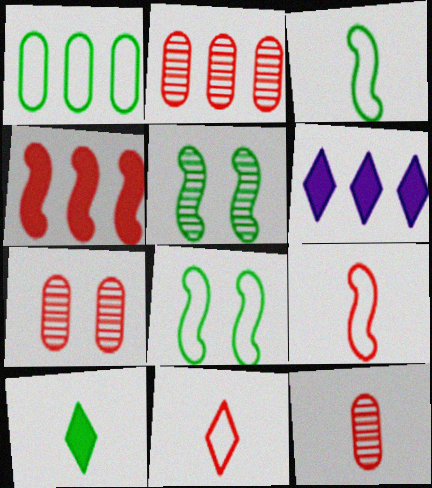[[1, 5, 10], 
[2, 7, 12], 
[3, 6, 7], 
[4, 7, 11], 
[6, 8, 12]]